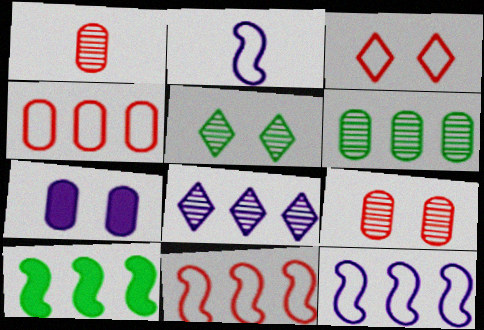[[2, 7, 8], 
[4, 8, 10]]